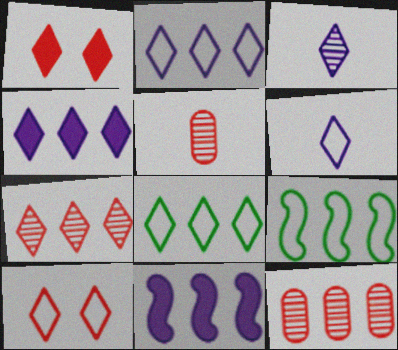[[1, 3, 8], 
[4, 7, 8], 
[4, 9, 12], 
[6, 8, 10], 
[8, 11, 12]]